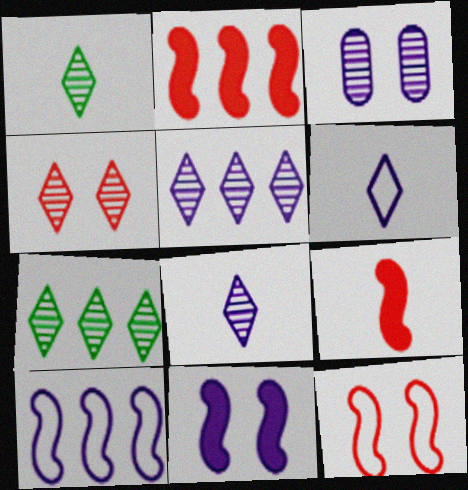[[1, 4, 5], 
[4, 7, 8]]